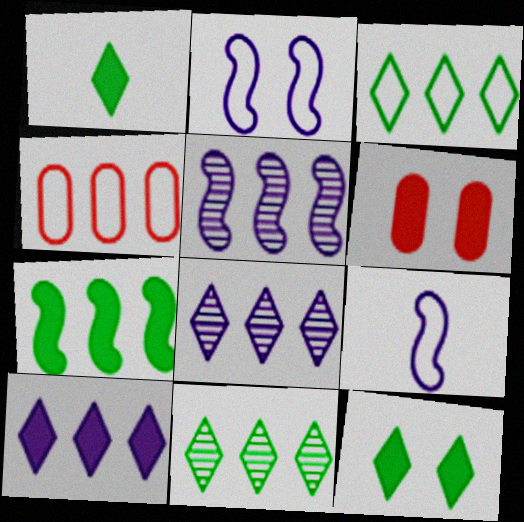[[4, 7, 8], 
[6, 9, 11]]